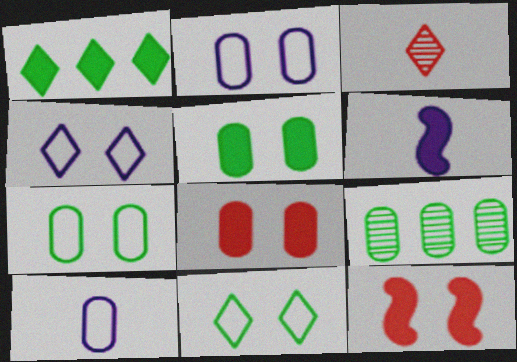[[1, 3, 4], 
[1, 6, 8], 
[8, 9, 10]]